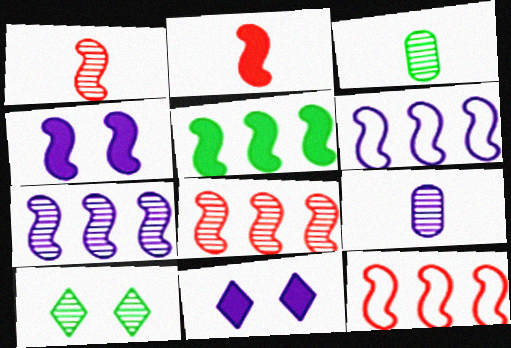[[2, 4, 5], 
[3, 11, 12], 
[5, 6, 8], 
[5, 7, 12], 
[6, 9, 11], 
[8, 9, 10]]